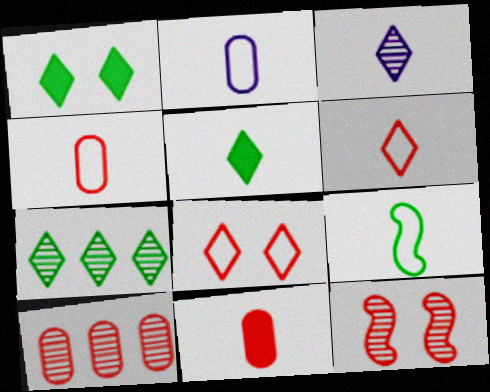[[2, 6, 9], 
[3, 5, 6], 
[3, 9, 11]]